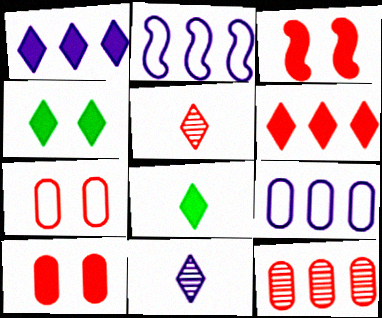[]